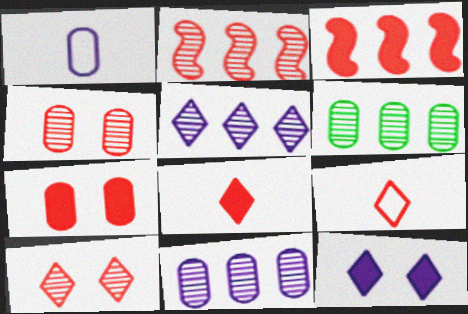[[1, 6, 7], 
[2, 5, 6], 
[2, 7, 9], 
[3, 4, 9], 
[3, 7, 8]]